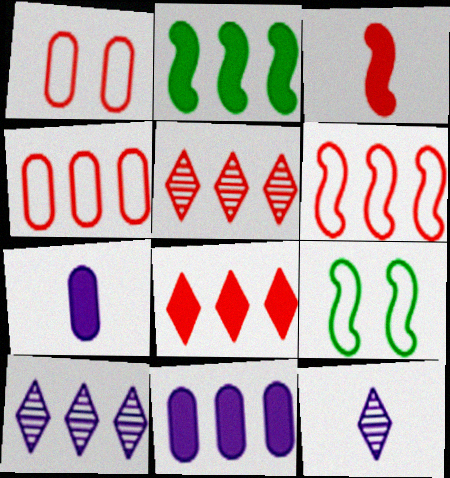[[1, 2, 12], 
[1, 3, 5], 
[2, 4, 10], 
[2, 8, 11], 
[5, 7, 9]]